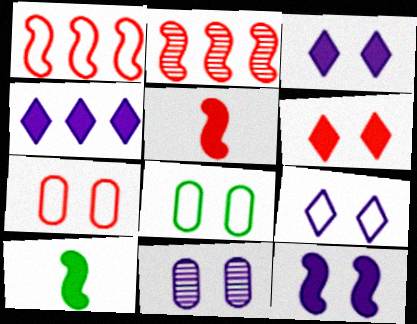[[9, 11, 12]]